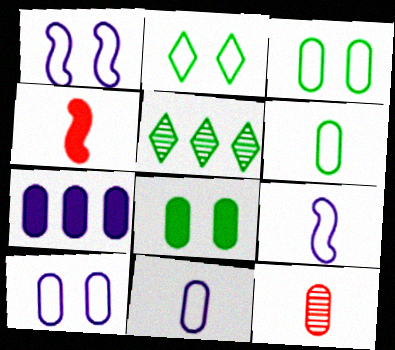[[3, 7, 12], 
[4, 5, 10]]